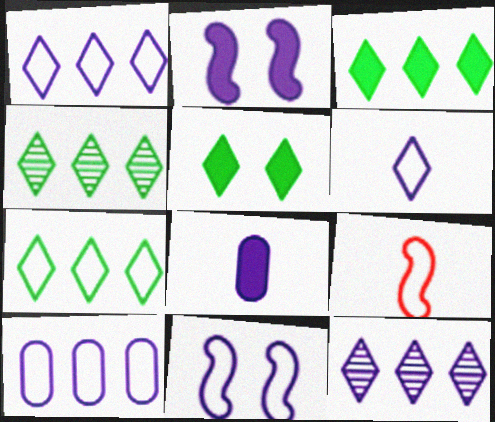[[3, 4, 7], 
[6, 10, 11], 
[8, 11, 12]]